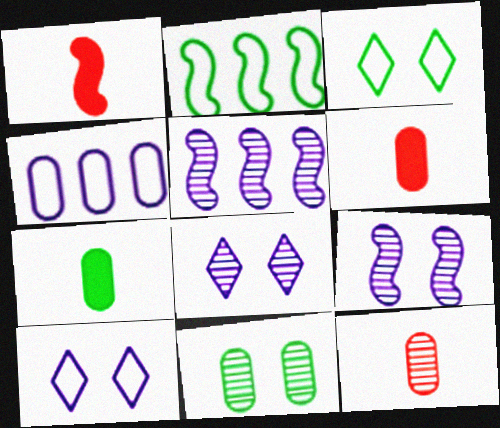[[1, 2, 9], 
[2, 6, 8], 
[3, 5, 6], 
[4, 6, 11]]